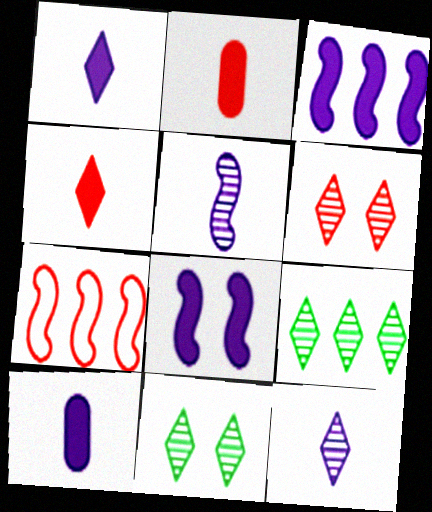[[2, 6, 7], 
[6, 9, 12], 
[7, 10, 11]]